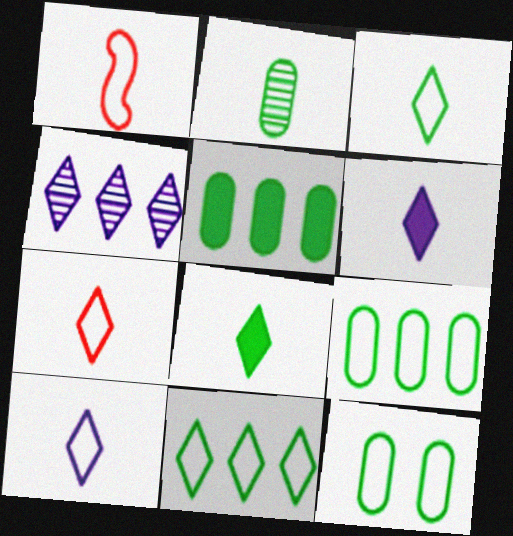[[1, 2, 6], 
[2, 5, 12], 
[3, 7, 10]]